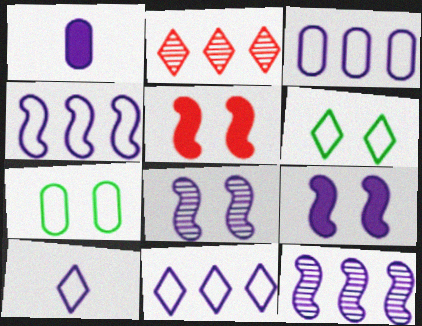[[1, 8, 11], 
[3, 4, 11]]